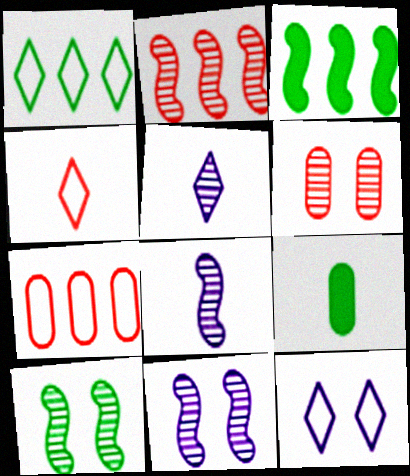[[1, 4, 12], 
[1, 9, 10], 
[2, 8, 10], 
[2, 9, 12], 
[4, 8, 9]]